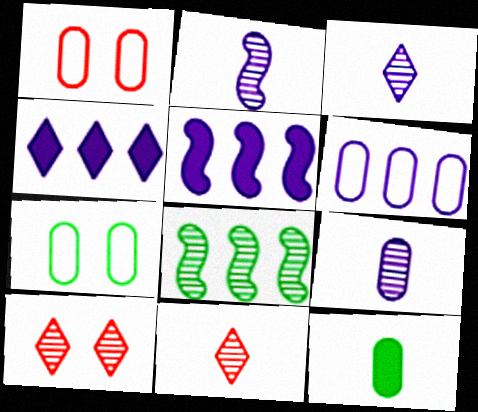[[2, 3, 9], 
[5, 7, 11], 
[8, 9, 10]]